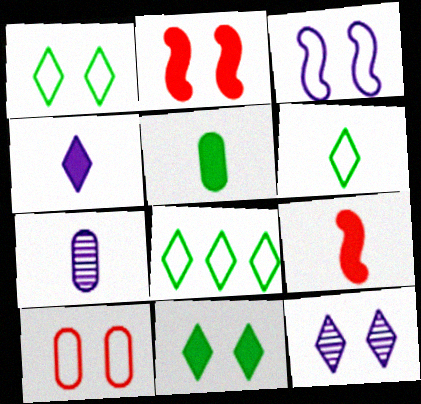[[1, 3, 10], 
[1, 6, 8], 
[2, 7, 8], 
[4, 5, 9], 
[6, 7, 9]]